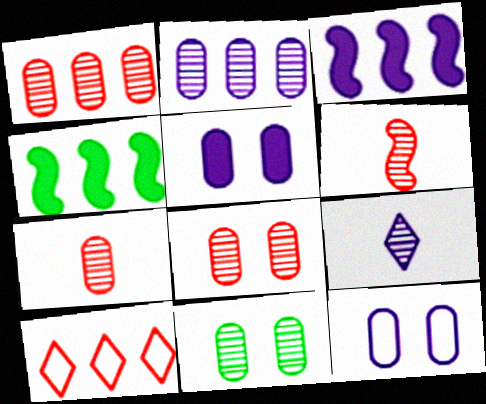[[1, 7, 8], 
[2, 4, 10], 
[2, 7, 11], 
[3, 9, 12]]